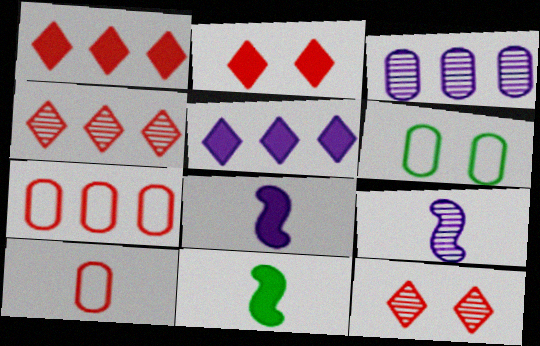[[1, 6, 9], 
[4, 6, 8]]